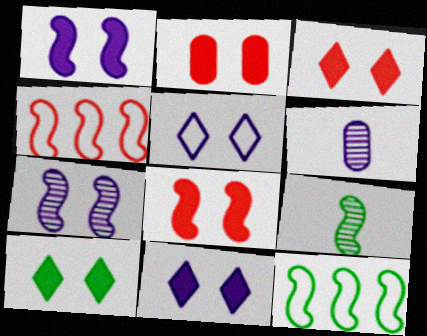[[1, 2, 10], 
[1, 4, 9], 
[2, 3, 8], 
[3, 6, 12], 
[3, 10, 11], 
[4, 6, 10]]